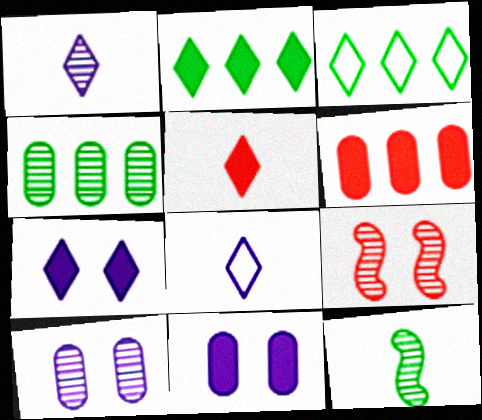[[1, 4, 9], 
[2, 5, 7]]